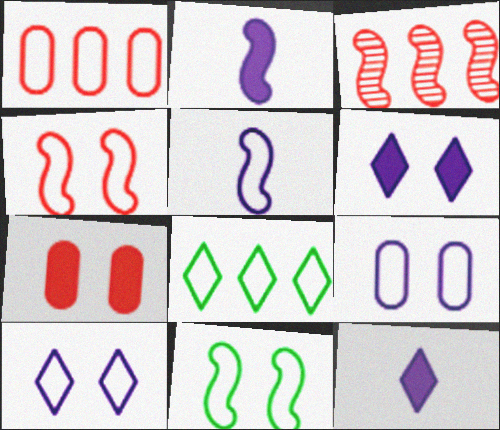[[2, 3, 11]]